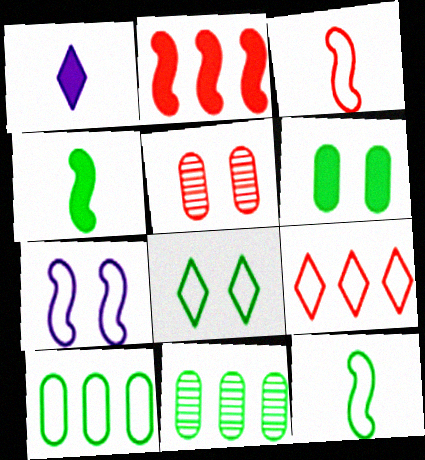[[1, 2, 6], 
[4, 8, 11], 
[8, 10, 12]]